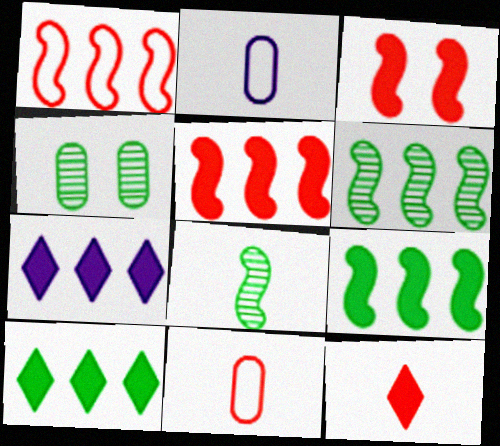[[2, 8, 12]]